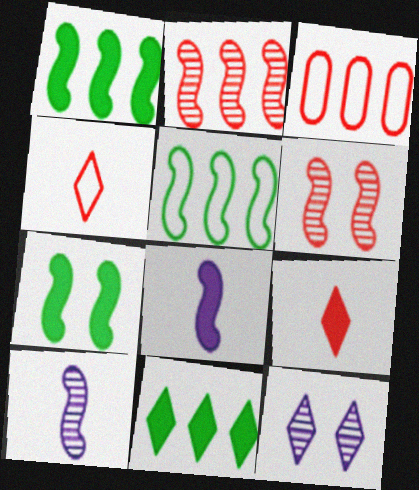[[3, 6, 9], 
[4, 11, 12], 
[5, 6, 8]]